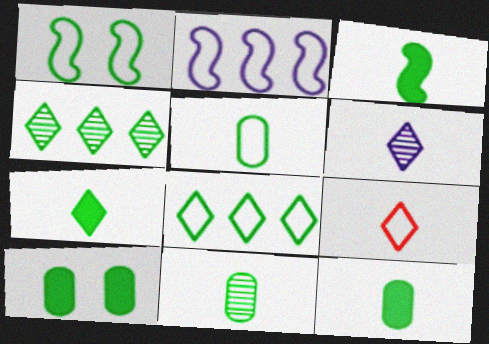[[1, 4, 12], 
[1, 5, 8], 
[3, 7, 12], 
[5, 11, 12], 
[6, 7, 9]]